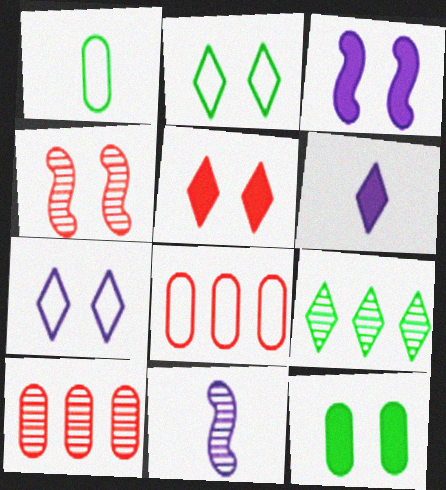[[3, 5, 12], 
[4, 7, 12]]